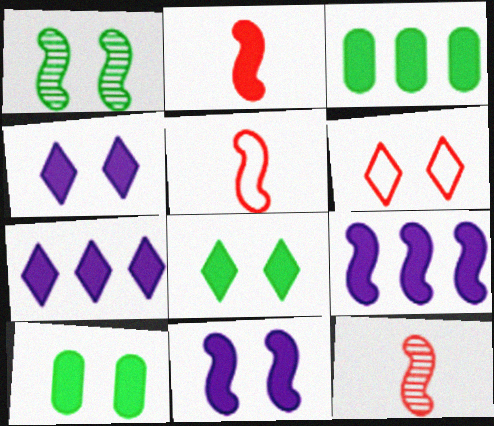[[1, 5, 9], 
[2, 3, 4], 
[2, 5, 12], 
[2, 7, 10]]